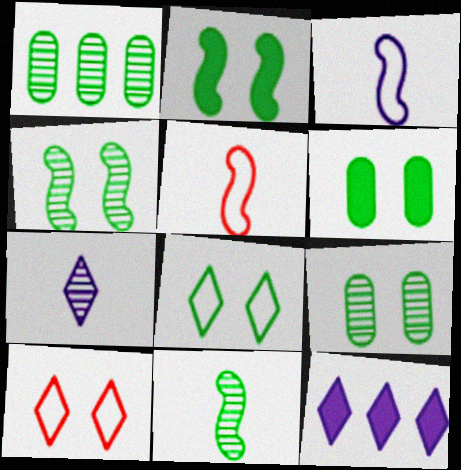[[2, 8, 9], 
[4, 6, 8], 
[5, 9, 12]]